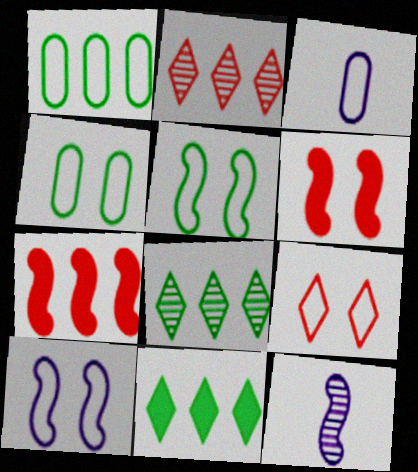[[3, 6, 8], 
[4, 9, 10], 
[5, 7, 12]]